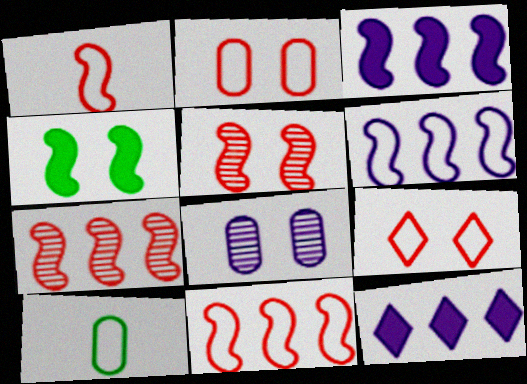[[4, 8, 9], 
[5, 10, 12], 
[6, 9, 10]]